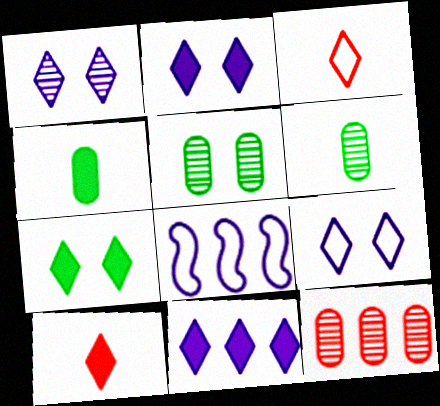[[1, 2, 9], 
[5, 8, 10], 
[7, 10, 11]]